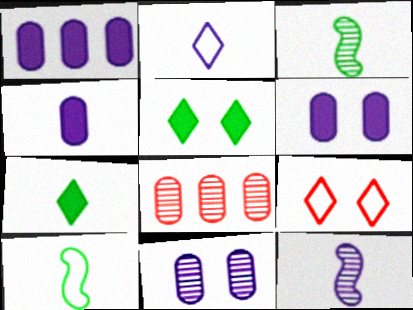[[1, 3, 9], 
[1, 4, 6], 
[2, 4, 12]]